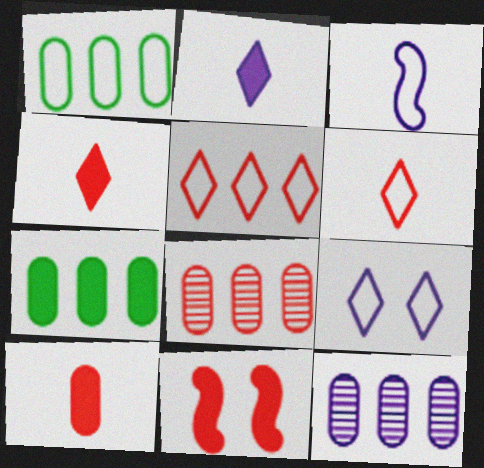[[2, 7, 11], 
[6, 8, 11]]